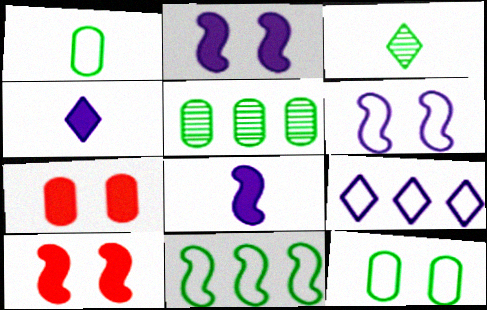[]